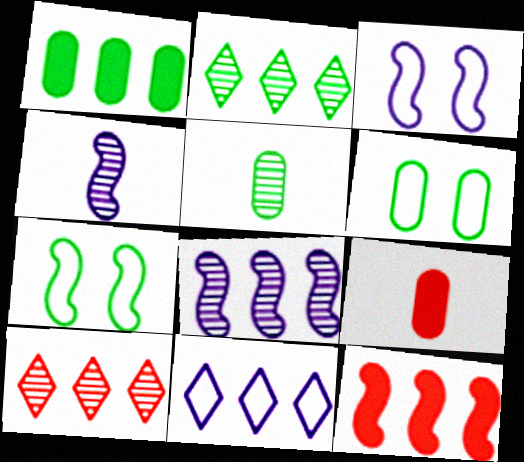[[1, 5, 6], 
[2, 3, 9], 
[4, 7, 12]]